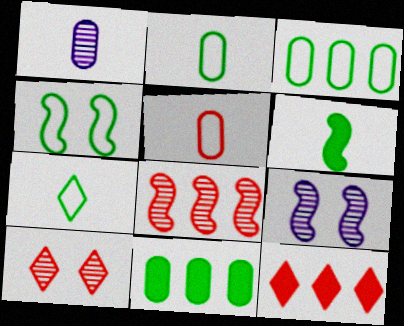[[1, 4, 12], 
[2, 9, 12], 
[3, 4, 7]]